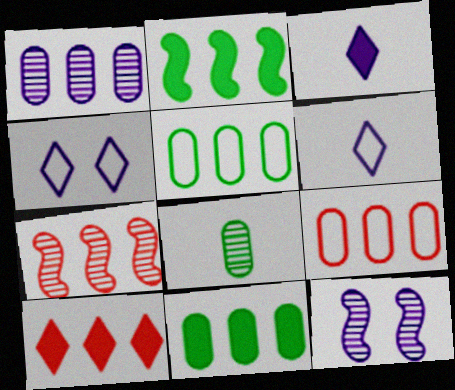[[1, 9, 11], 
[7, 9, 10]]